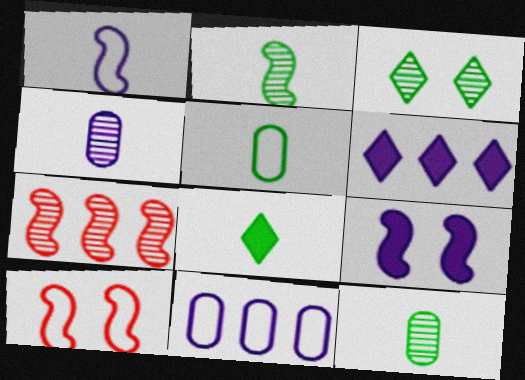[[2, 5, 8], 
[3, 4, 7], 
[6, 10, 12]]